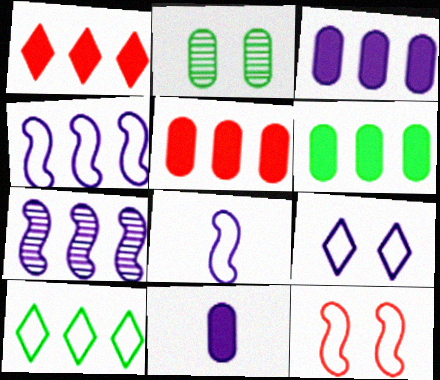[[1, 2, 8], 
[3, 5, 6], 
[5, 7, 10], 
[7, 9, 11]]